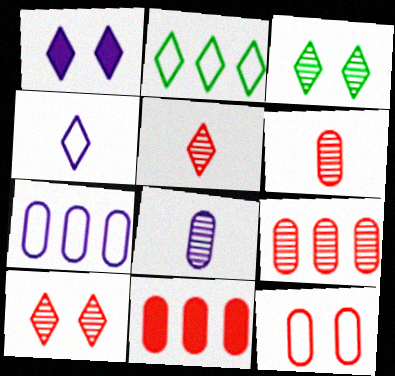[[1, 2, 5], 
[6, 11, 12]]